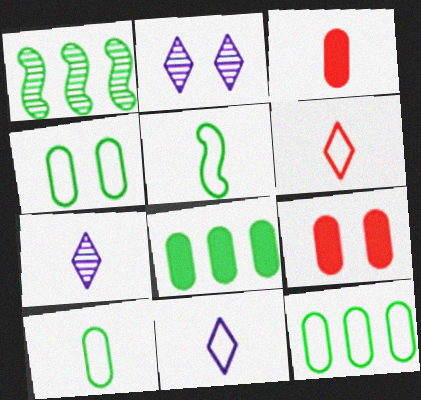[[1, 9, 11], 
[3, 5, 7], 
[4, 10, 12]]